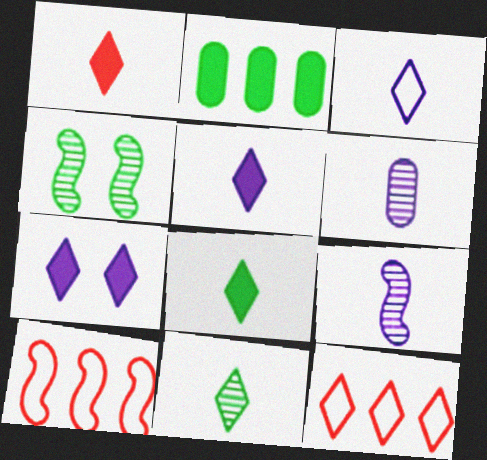[[1, 3, 11], 
[1, 5, 8], 
[7, 11, 12]]